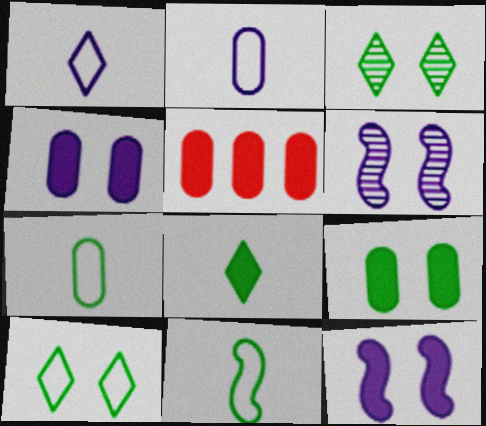[[5, 8, 12]]